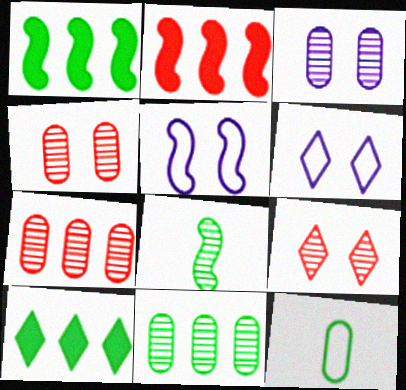[[2, 5, 8]]